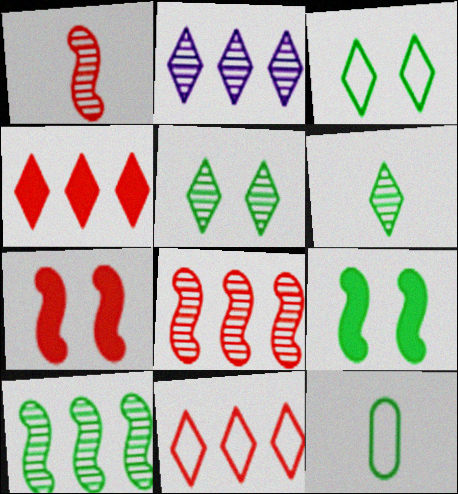[[2, 7, 12]]